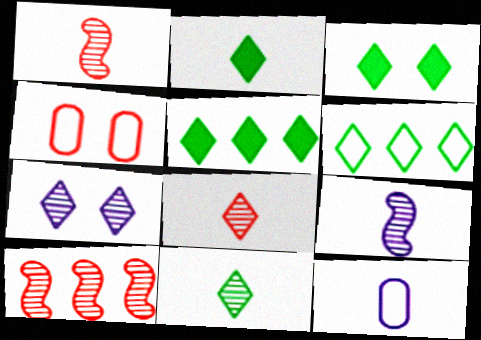[[1, 2, 12], 
[2, 3, 5], 
[3, 6, 11], 
[3, 10, 12], 
[4, 5, 9]]